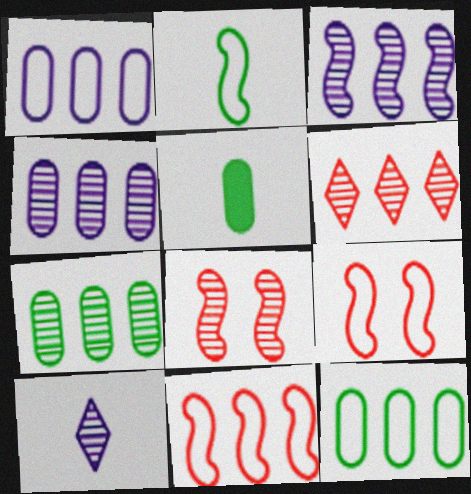[[3, 6, 7], 
[7, 8, 10]]